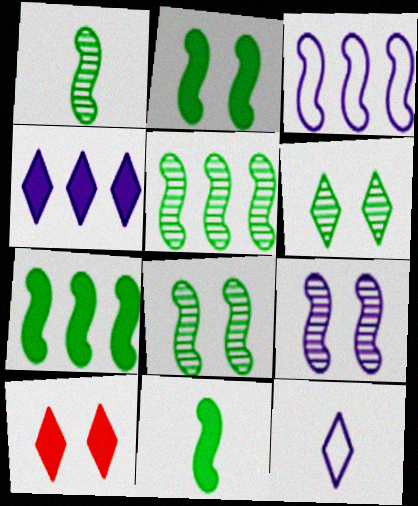[[1, 5, 8], 
[2, 7, 11]]